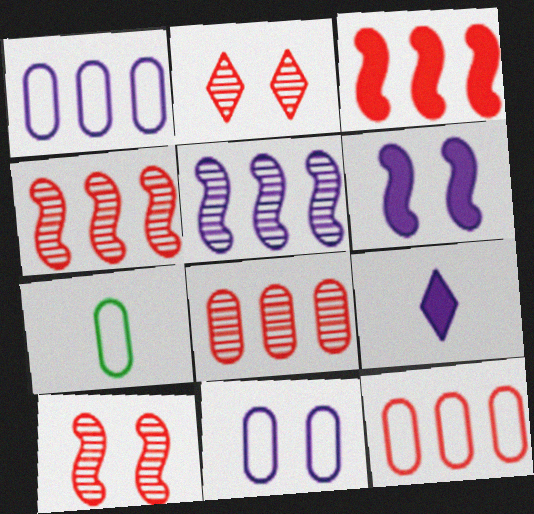[[5, 9, 11], 
[7, 11, 12]]